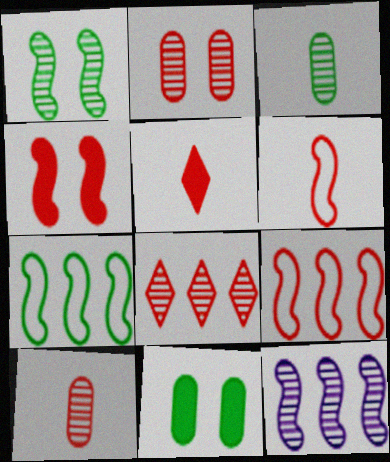[[2, 5, 9], 
[5, 6, 10]]